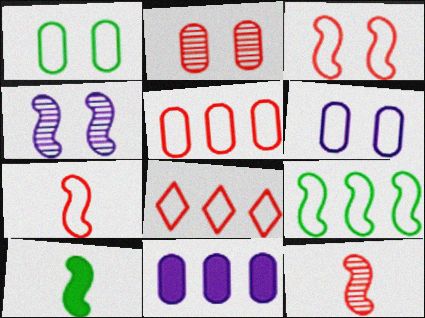[]